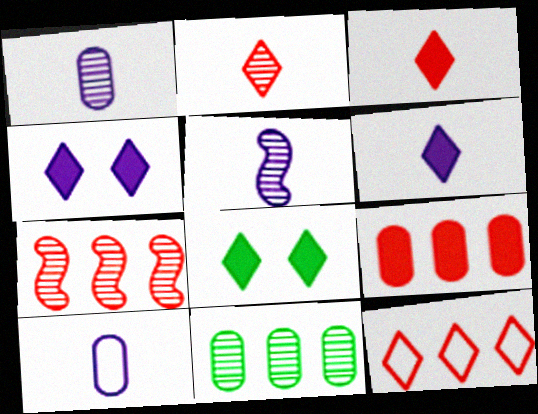[[5, 6, 10], 
[7, 8, 10], 
[7, 9, 12]]